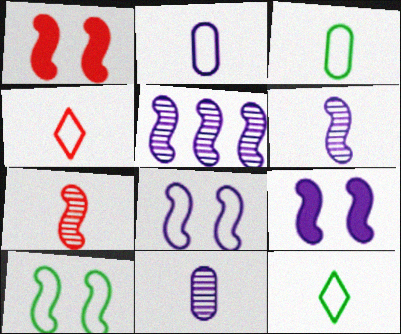[]